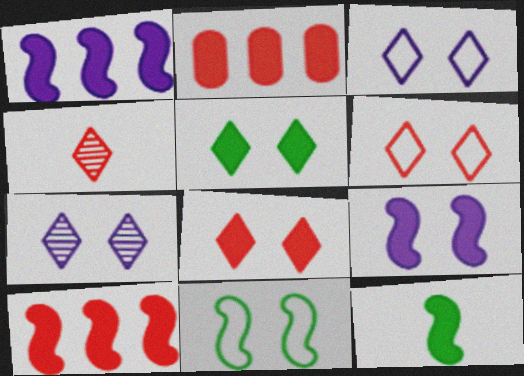[[5, 6, 7], 
[9, 10, 12]]